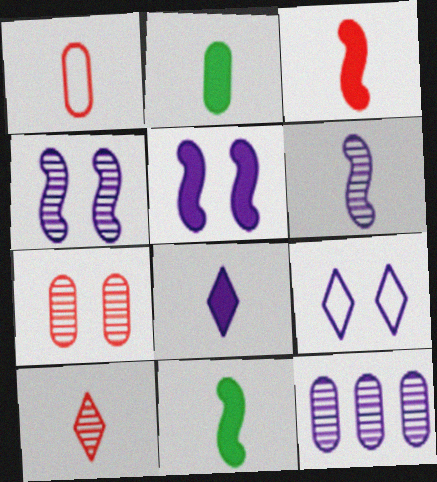[[1, 3, 10], 
[2, 3, 8]]